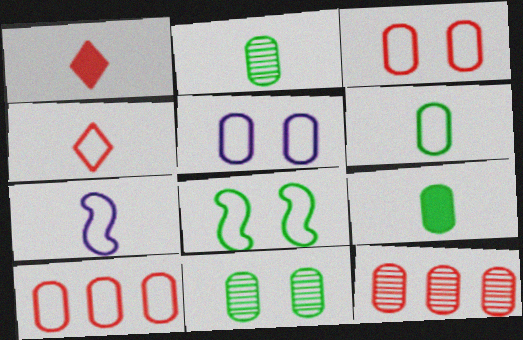[[1, 2, 7], 
[2, 6, 9], 
[4, 6, 7], 
[5, 6, 10], 
[5, 9, 12]]